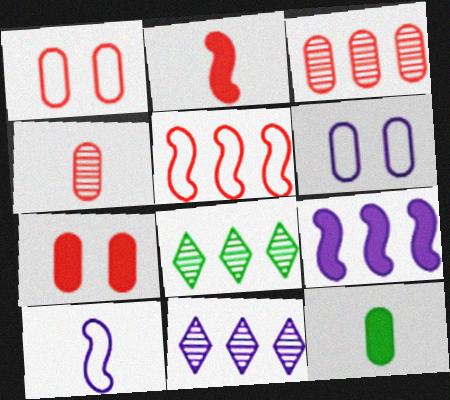[[2, 6, 8], 
[3, 6, 12], 
[7, 8, 10]]